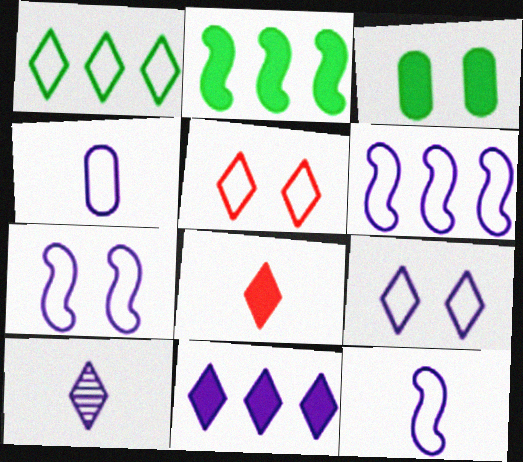[[4, 6, 9], 
[6, 7, 12], 
[9, 10, 11]]